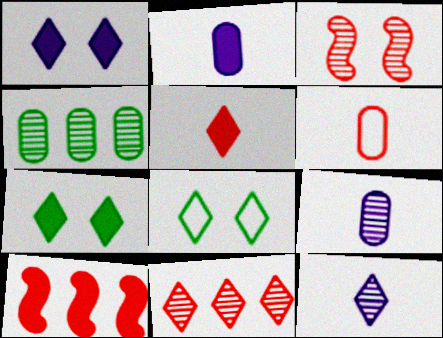[[2, 7, 10], 
[3, 4, 12], 
[8, 9, 10]]